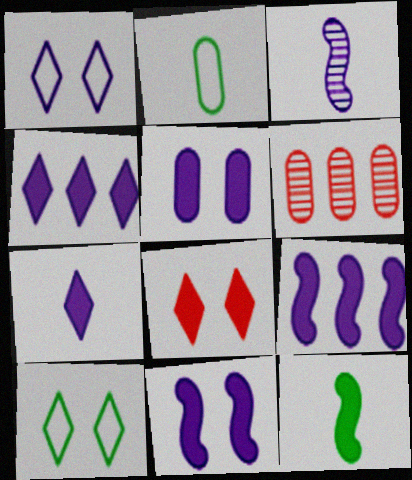[[1, 6, 12], 
[2, 5, 6], 
[5, 7, 9]]